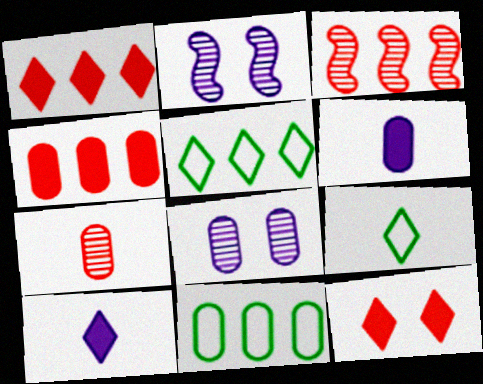[[2, 4, 9]]